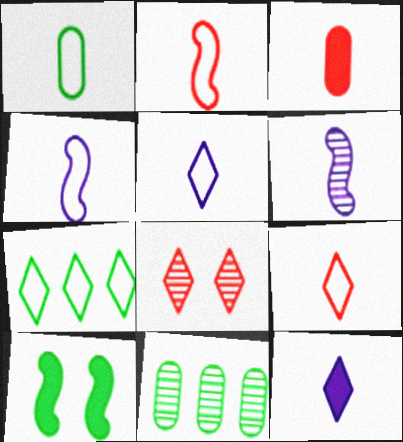[[1, 2, 5], 
[1, 4, 9], 
[6, 8, 11], 
[7, 8, 12]]